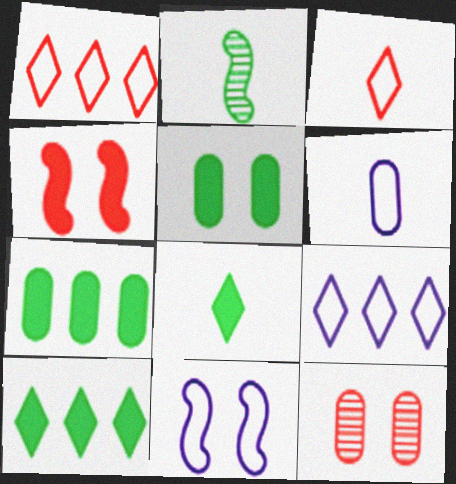[[6, 7, 12], 
[6, 9, 11]]